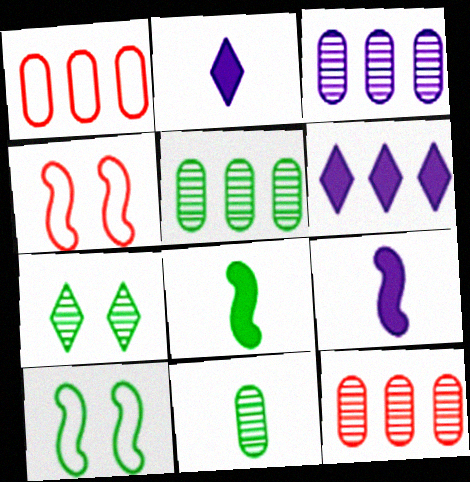[[1, 7, 9], 
[2, 4, 5], 
[2, 10, 12], 
[3, 5, 12], 
[4, 6, 11]]